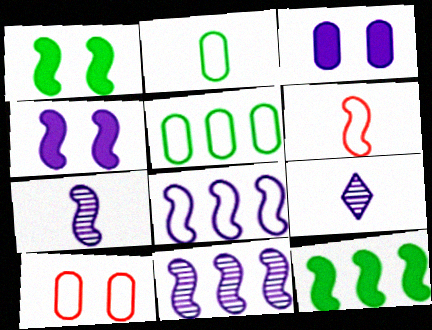[[1, 6, 11], 
[3, 8, 9], 
[4, 7, 8], 
[9, 10, 12]]